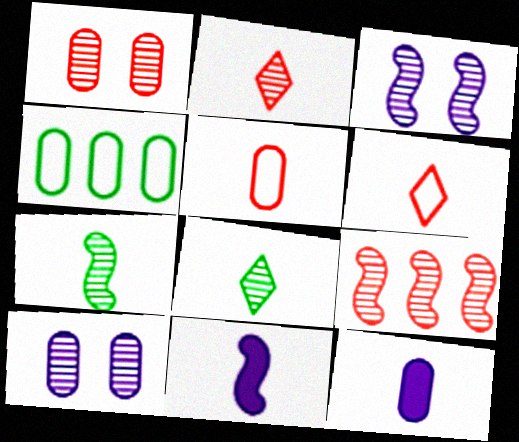[[1, 2, 9], 
[1, 4, 12], 
[3, 7, 9], 
[5, 8, 11], 
[6, 7, 12], 
[8, 9, 10]]